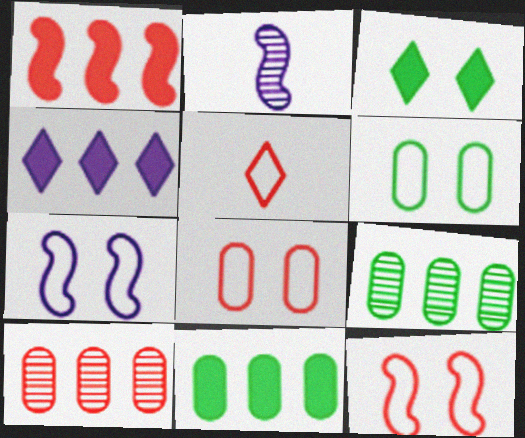[[1, 4, 11]]